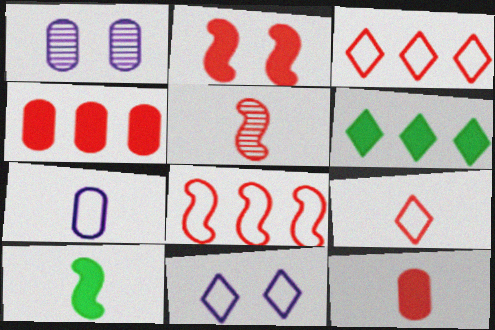[[1, 3, 10], 
[2, 5, 8], 
[5, 9, 12]]